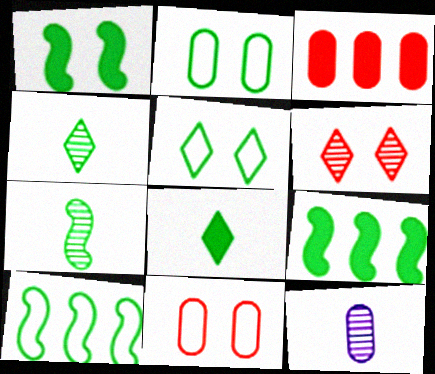[[1, 7, 10], 
[2, 3, 12], 
[2, 4, 9]]